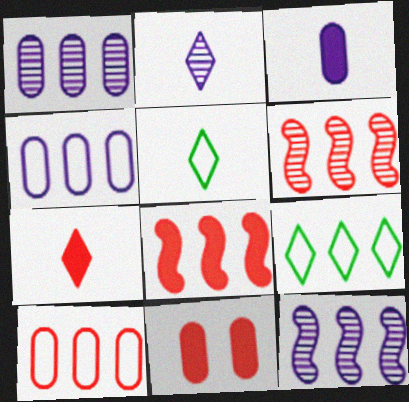[[1, 8, 9], 
[2, 5, 7], 
[5, 11, 12], 
[7, 8, 11]]